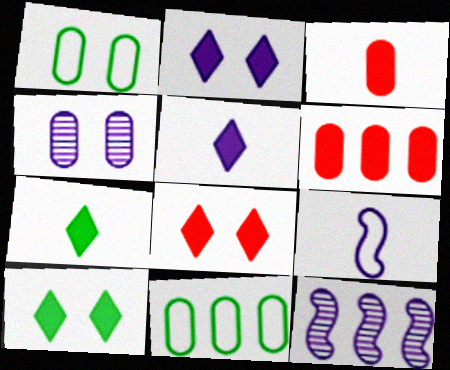[[2, 8, 10], 
[3, 4, 11]]